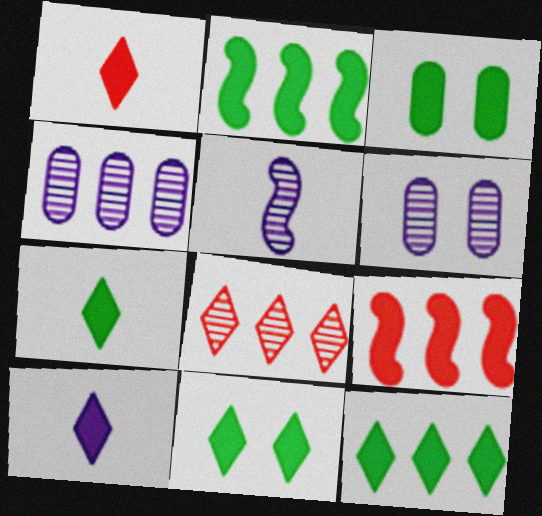[[1, 7, 10], 
[2, 3, 7], 
[3, 9, 10], 
[7, 11, 12]]